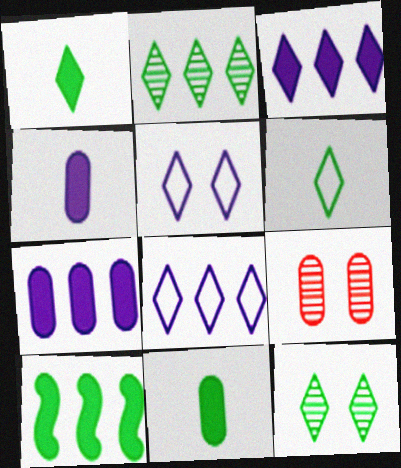[]